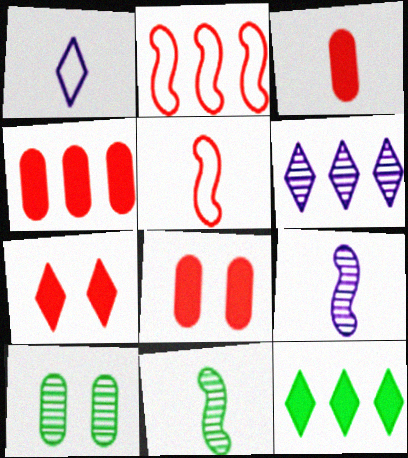[[1, 3, 11], 
[3, 4, 8]]